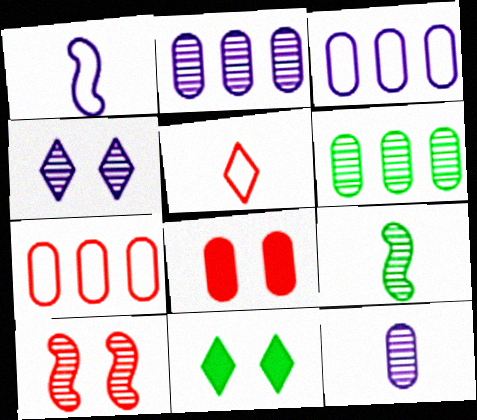[]